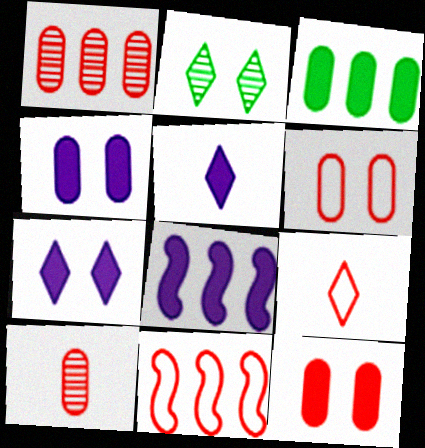[[4, 5, 8], 
[6, 9, 11]]